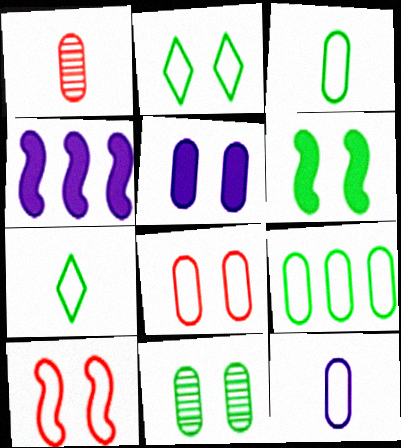[[1, 2, 4], 
[1, 5, 9], 
[2, 6, 11], 
[5, 8, 11], 
[8, 9, 12]]